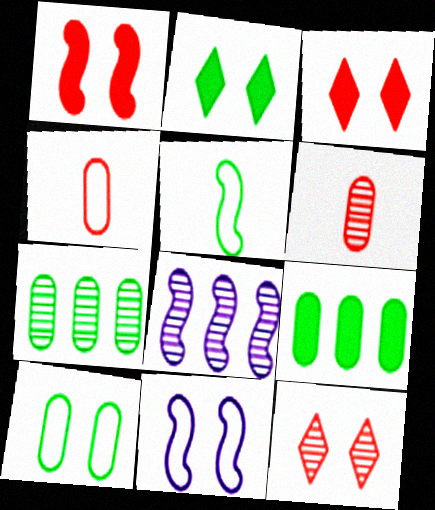[[1, 5, 8], 
[2, 4, 8], 
[2, 5, 7]]